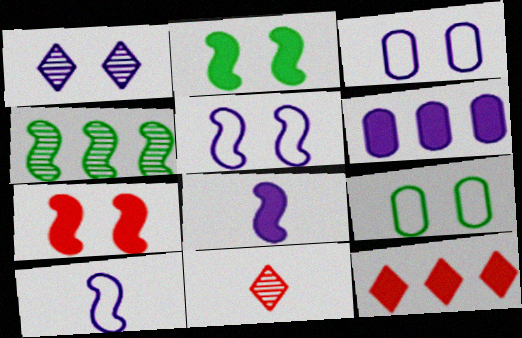[[1, 6, 10], 
[1, 7, 9], 
[4, 7, 10]]